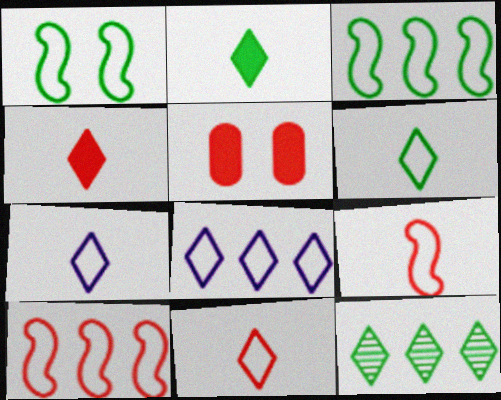[[6, 7, 11]]